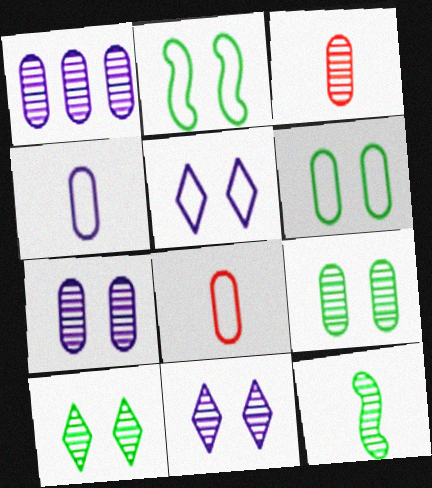[[1, 3, 9]]